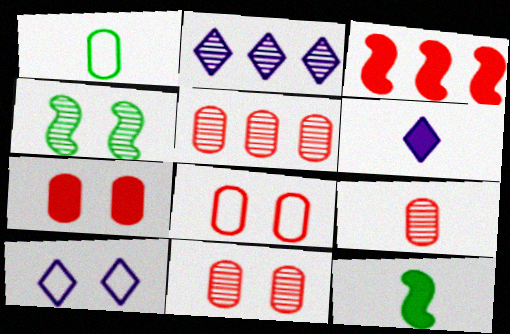[[2, 4, 9], 
[2, 6, 10], 
[2, 8, 12], 
[4, 7, 10], 
[5, 9, 11], 
[5, 10, 12], 
[7, 8, 11]]